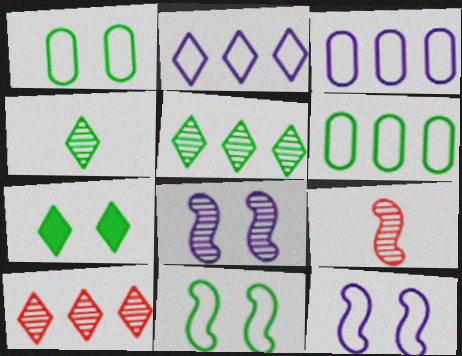[[3, 7, 9]]